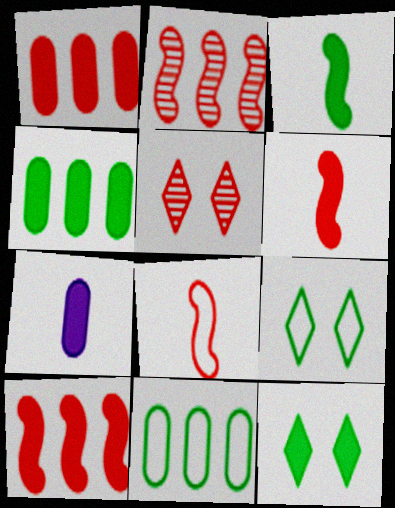[[1, 5, 8], 
[2, 7, 9], 
[3, 4, 12], 
[7, 10, 12]]